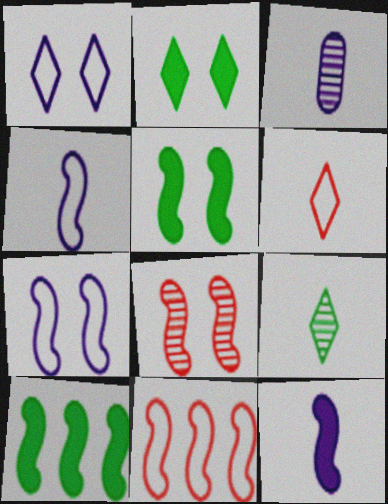[[2, 3, 11], 
[4, 8, 10], 
[5, 7, 8]]